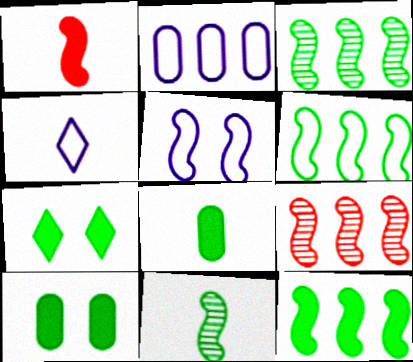[[1, 3, 5], 
[2, 4, 5], 
[3, 6, 12], 
[4, 9, 10], 
[7, 8, 12]]